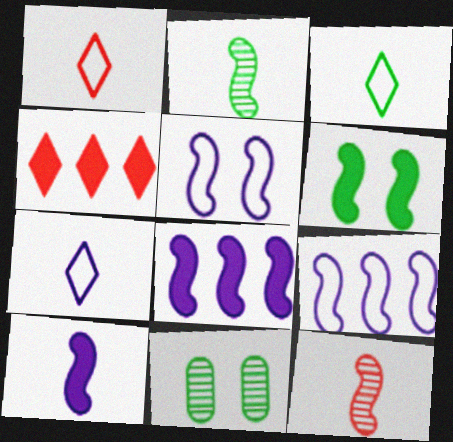[[1, 3, 7], 
[1, 8, 11], 
[6, 9, 12]]